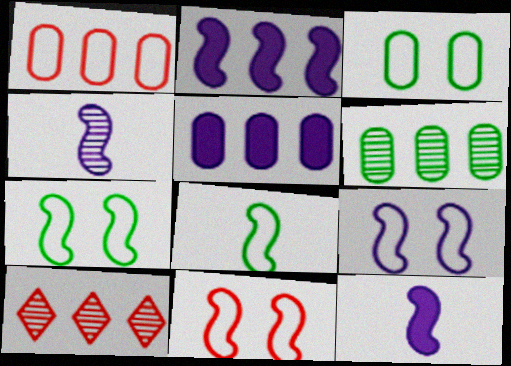[[1, 5, 6], 
[2, 4, 9], 
[3, 10, 12], 
[7, 9, 11]]